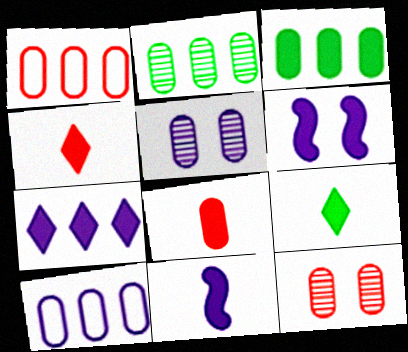[[1, 8, 12], 
[3, 4, 6], 
[8, 9, 11]]